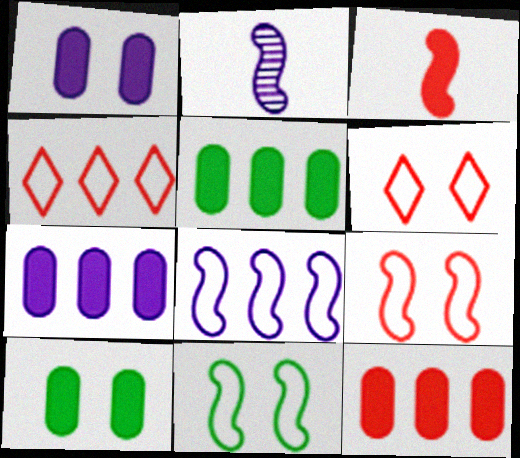[[2, 4, 10], 
[2, 5, 6], 
[5, 7, 12]]